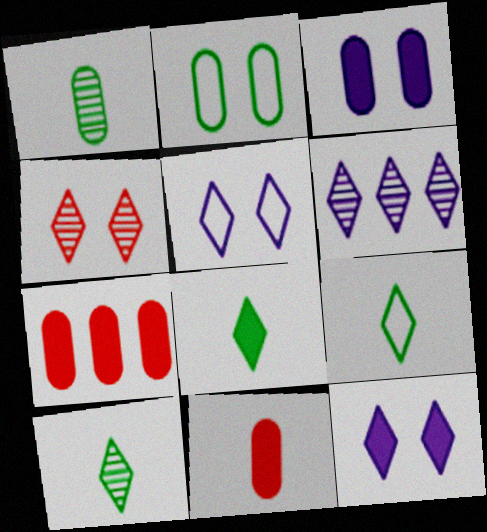[[4, 6, 10], 
[8, 9, 10]]